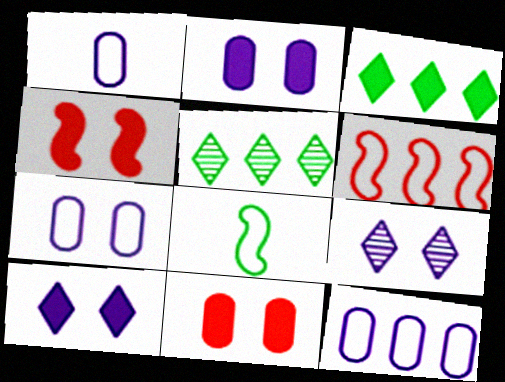[[1, 4, 5], 
[1, 7, 12]]